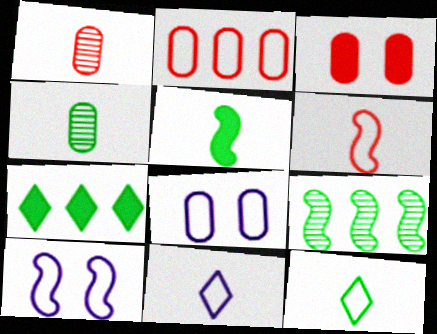[[1, 2, 3], 
[1, 5, 11], 
[1, 7, 10], 
[2, 10, 12], 
[3, 9, 11], 
[4, 5, 12]]